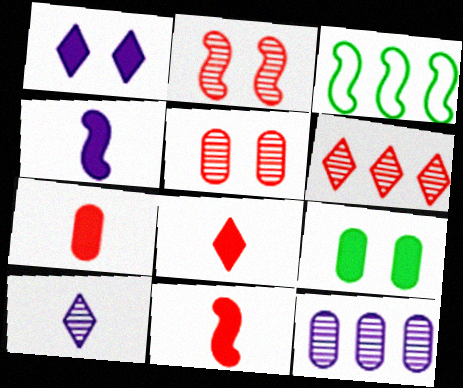[[2, 3, 4], 
[7, 8, 11]]